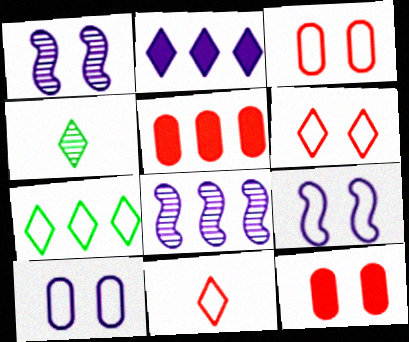[[2, 4, 6], 
[4, 5, 9], 
[5, 7, 8]]